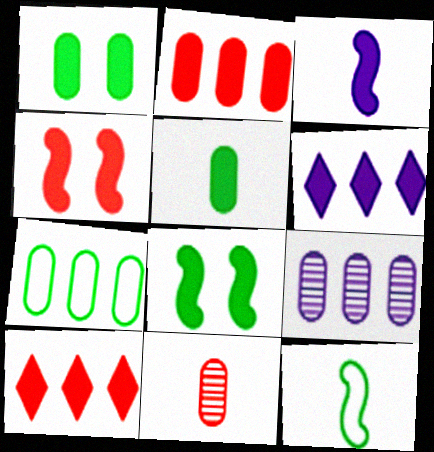[[1, 3, 10], 
[2, 7, 9], 
[4, 5, 6]]